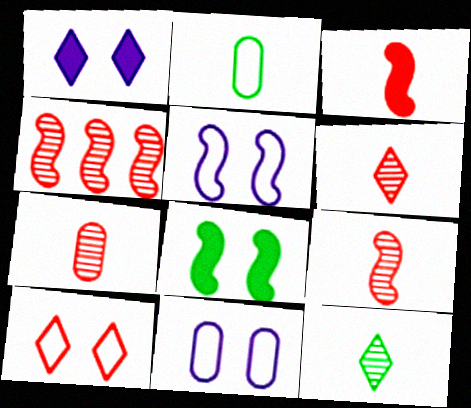[[1, 2, 4], 
[6, 7, 9]]